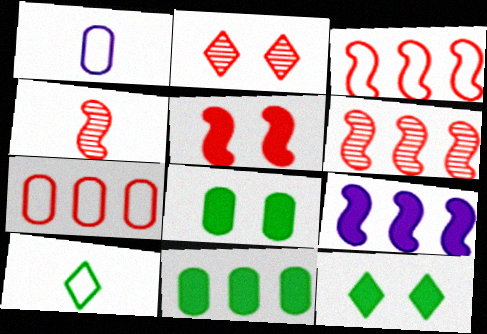[[1, 6, 12], 
[3, 4, 5]]